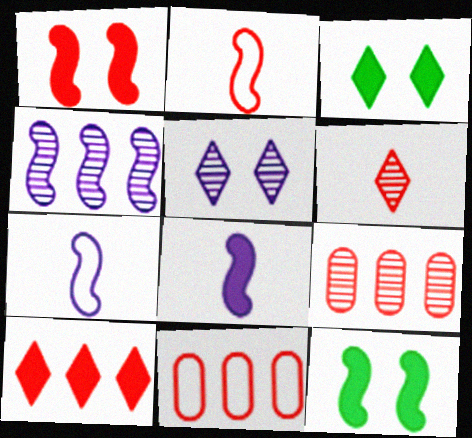[[1, 6, 11], 
[2, 4, 12], 
[3, 7, 9]]